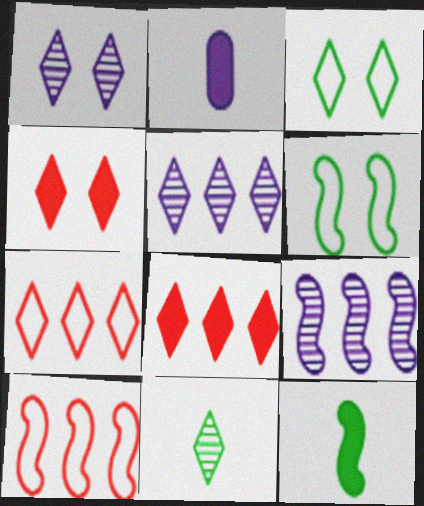[[1, 3, 4]]